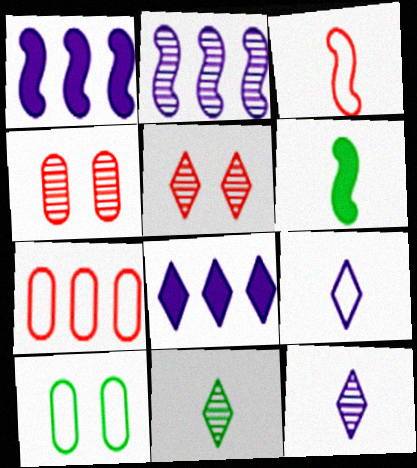[[2, 4, 11]]